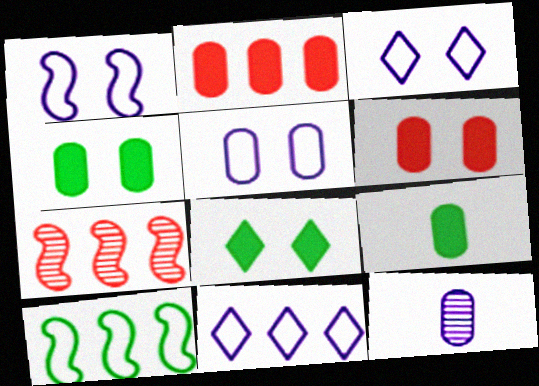[[1, 3, 5], 
[3, 7, 9]]